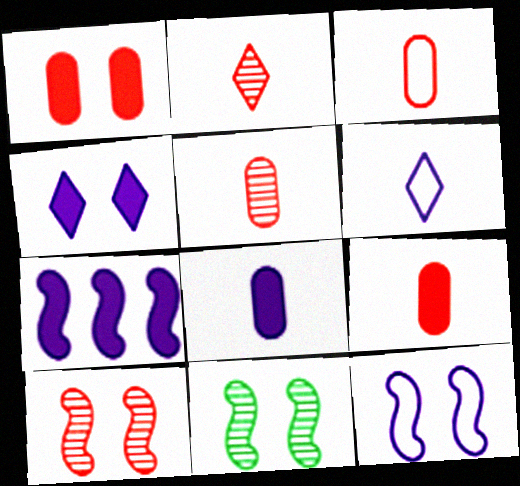[[3, 5, 9], 
[4, 7, 8]]